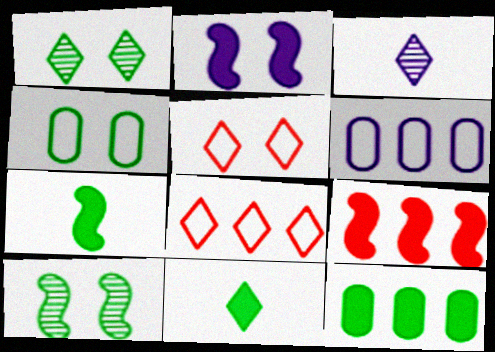[[2, 3, 6], 
[2, 7, 9], 
[3, 4, 9]]